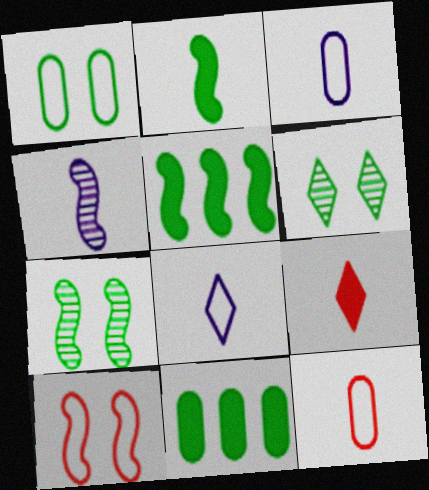[[4, 5, 10]]